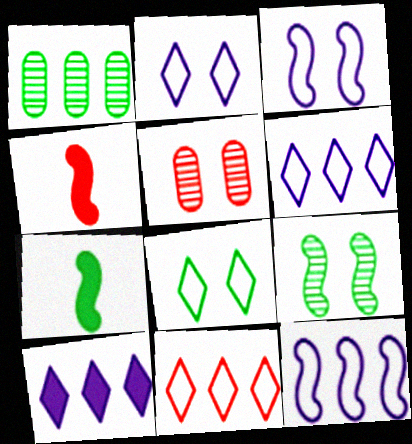[[1, 2, 4], 
[1, 7, 8], 
[4, 5, 11], 
[4, 9, 12], 
[5, 6, 7]]